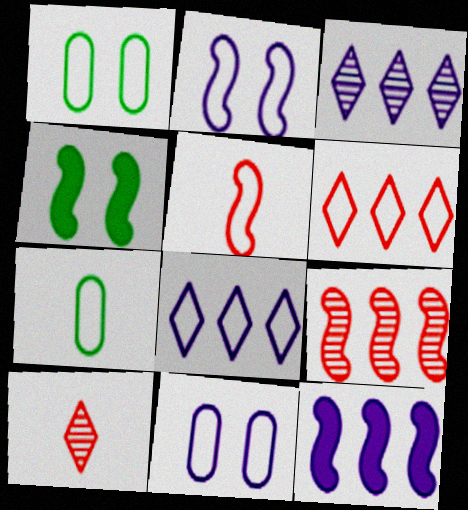[[1, 5, 8], 
[1, 10, 12], 
[2, 6, 7]]